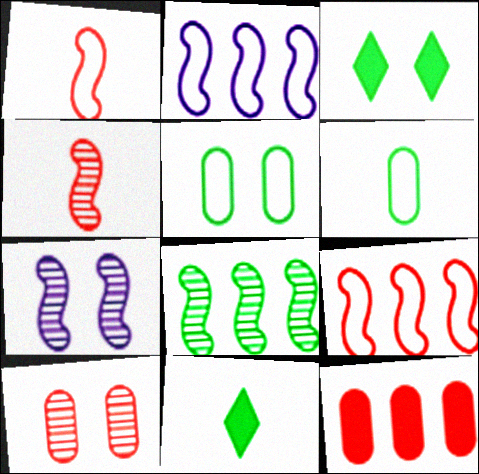[[2, 10, 11], 
[3, 6, 8], 
[4, 7, 8], 
[5, 8, 11]]